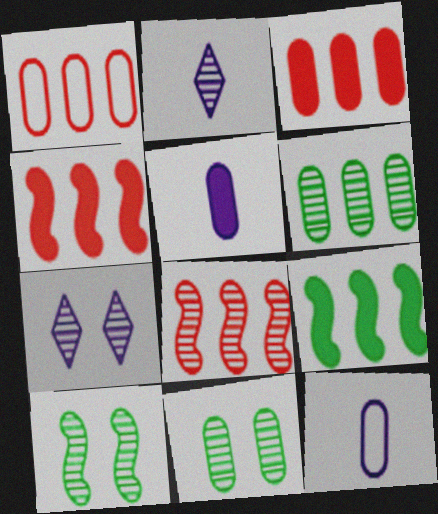[[1, 5, 11], 
[2, 8, 11], 
[3, 11, 12]]